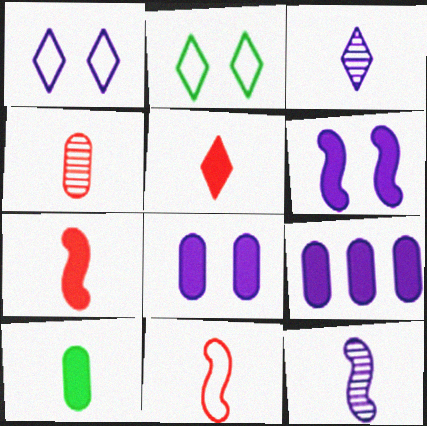[[1, 9, 12], 
[3, 10, 11], 
[4, 5, 11]]